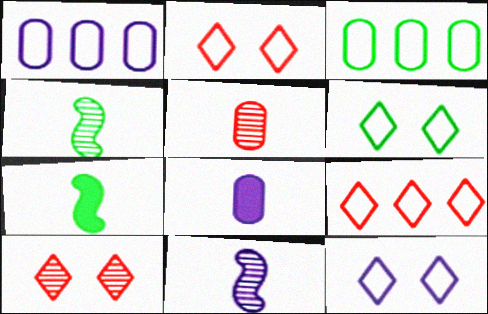[[1, 7, 10], 
[2, 6, 12]]